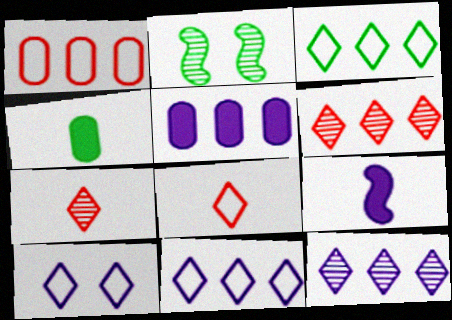[[2, 3, 4], 
[2, 5, 8], 
[3, 8, 10]]